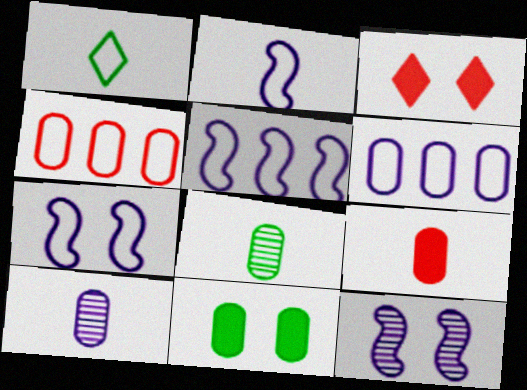[[1, 4, 7], 
[2, 5, 7], 
[3, 5, 8], 
[4, 10, 11]]